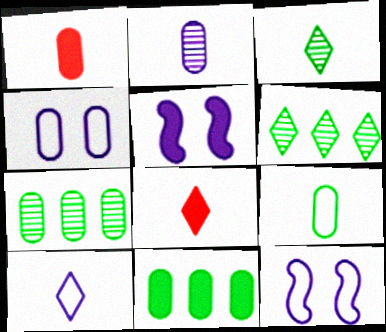[[1, 2, 9], 
[1, 4, 7], 
[1, 6, 12], 
[3, 8, 10], 
[5, 8, 11], 
[7, 8, 12]]